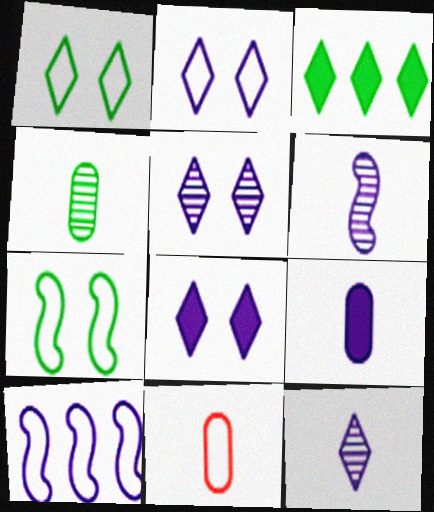[[1, 10, 11], 
[2, 5, 8], 
[3, 4, 7], 
[4, 9, 11], 
[5, 9, 10]]